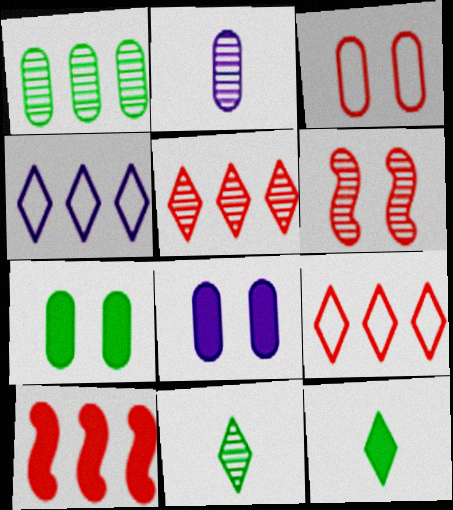[[1, 4, 10], 
[8, 10, 12]]